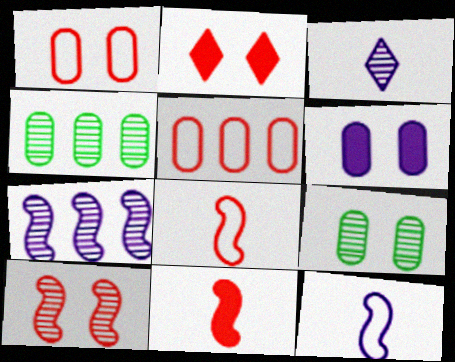[[1, 2, 10], 
[1, 6, 9], 
[2, 4, 12], 
[3, 4, 10]]